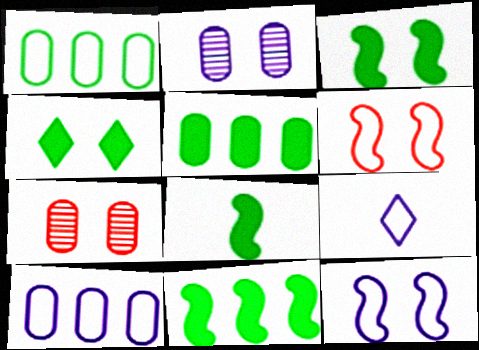[[1, 6, 9], 
[2, 4, 6], 
[3, 8, 11], 
[4, 5, 8], 
[4, 7, 12], 
[7, 9, 11], 
[9, 10, 12]]